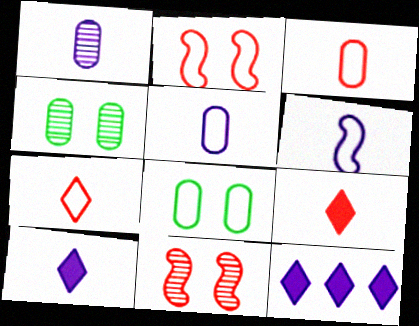[[1, 6, 10]]